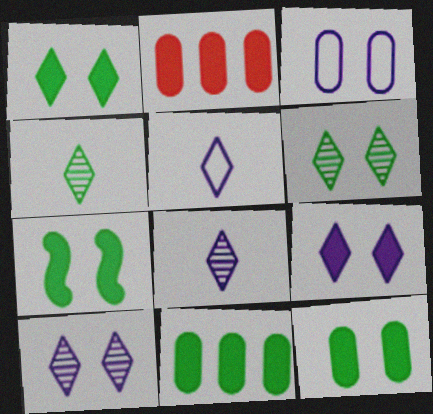[[1, 7, 12]]